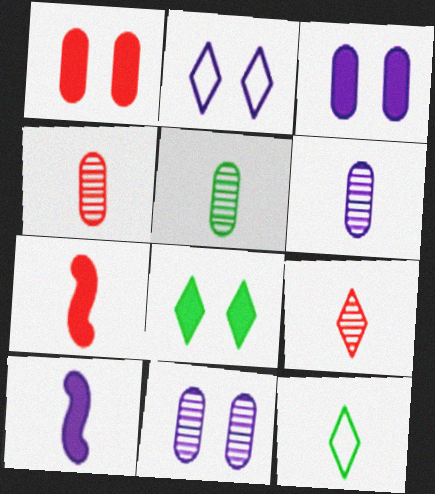[[4, 5, 6], 
[4, 10, 12], 
[6, 7, 12]]